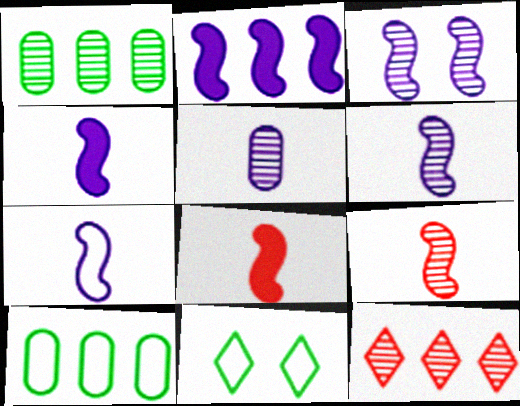[[2, 3, 7], 
[2, 10, 12], 
[4, 6, 7]]